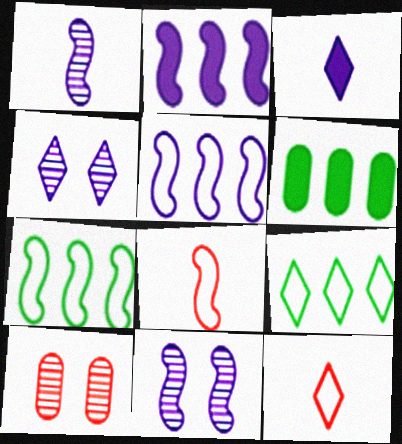[[3, 7, 10], 
[4, 6, 8], 
[6, 11, 12]]